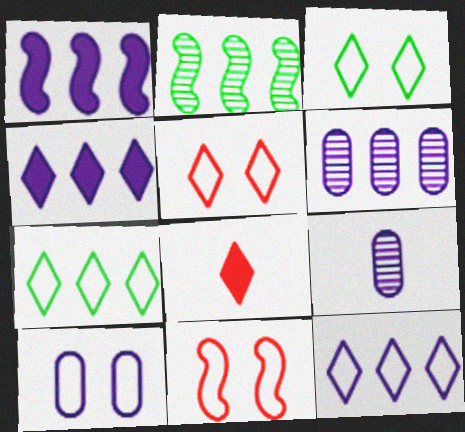[[1, 6, 12], 
[2, 8, 10], 
[3, 10, 11]]